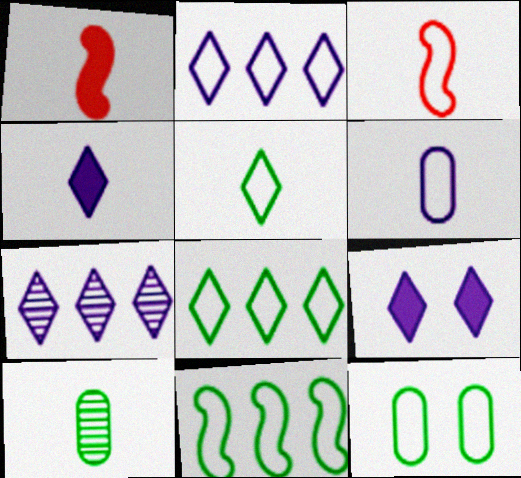[[1, 7, 12], 
[2, 3, 12], 
[3, 4, 10], 
[3, 5, 6], 
[5, 11, 12]]